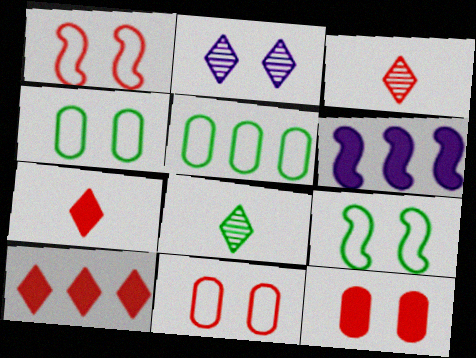[[2, 9, 12], 
[3, 4, 6], 
[6, 8, 11]]